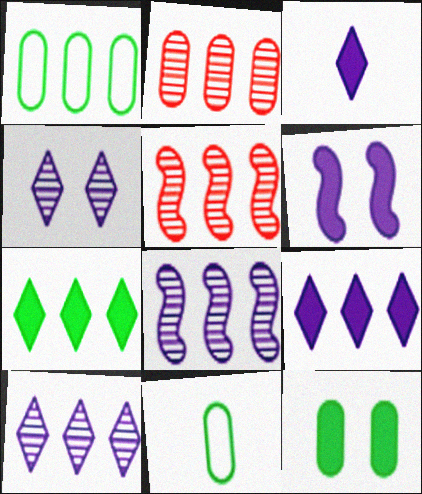[[1, 5, 9]]